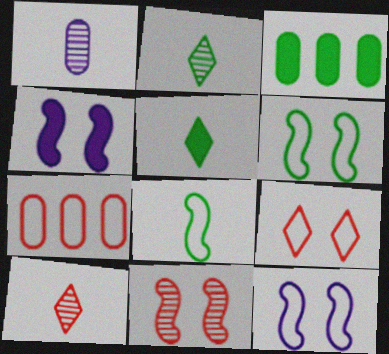[[2, 3, 6], 
[2, 4, 7], 
[3, 10, 12], 
[4, 6, 11]]